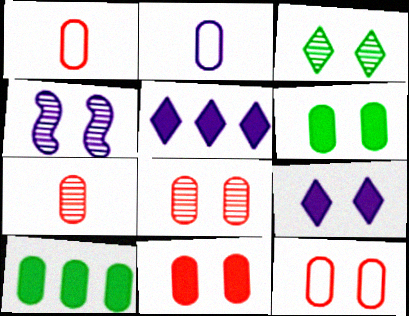[[2, 4, 5], 
[2, 8, 10], 
[3, 4, 8], 
[8, 11, 12]]